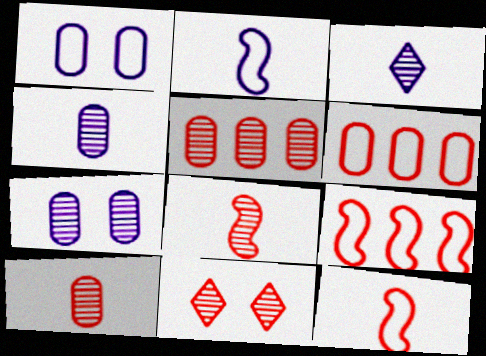[[5, 8, 11]]